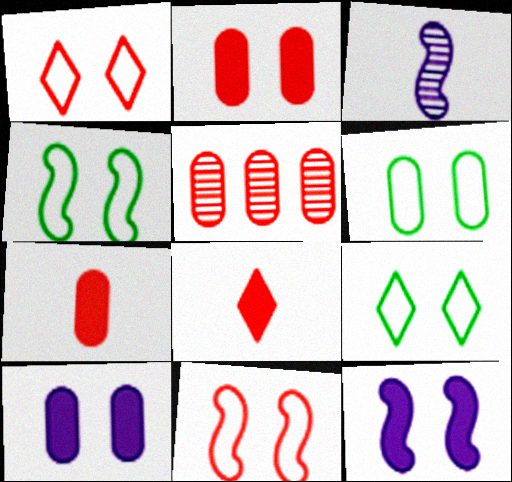[[4, 6, 9], 
[5, 8, 11]]